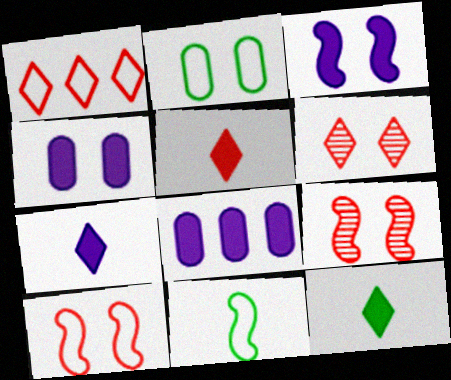[[1, 5, 6], 
[2, 3, 6], 
[3, 7, 8], 
[5, 7, 12], 
[6, 8, 11]]